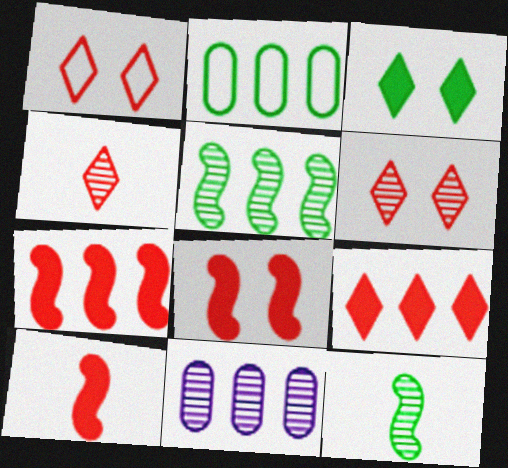[[1, 4, 9], 
[2, 3, 12], 
[6, 11, 12], 
[7, 8, 10]]